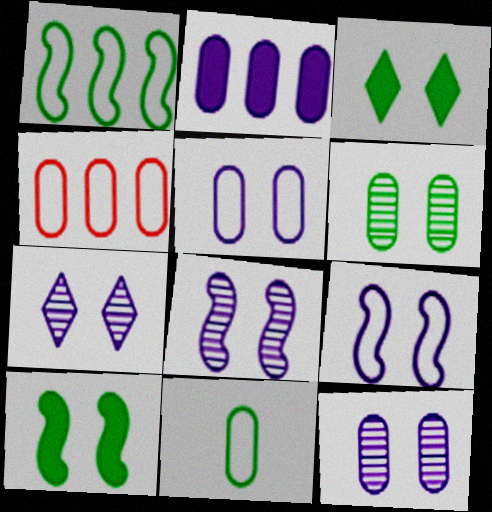[[4, 5, 11], 
[7, 8, 12]]